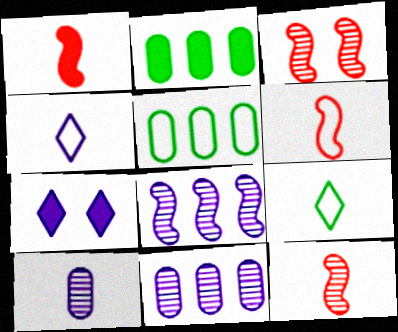[[1, 2, 7], 
[1, 6, 12], 
[1, 9, 10], 
[2, 3, 4], 
[5, 7, 12]]